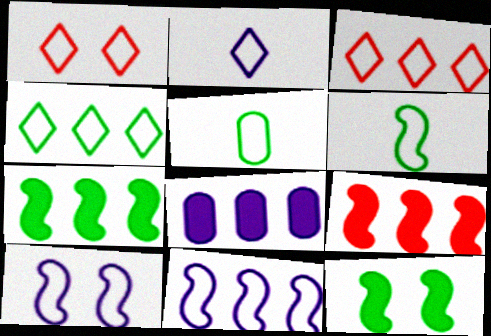[[1, 2, 4], 
[1, 5, 11], 
[3, 5, 10]]